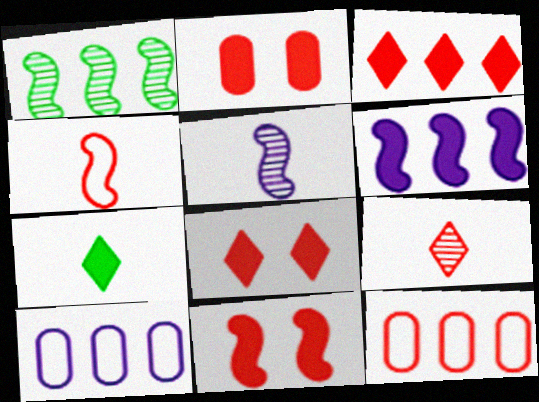[[1, 3, 10], 
[2, 6, 7], 
[2, 8, 11], 
[9, 11, 12]]